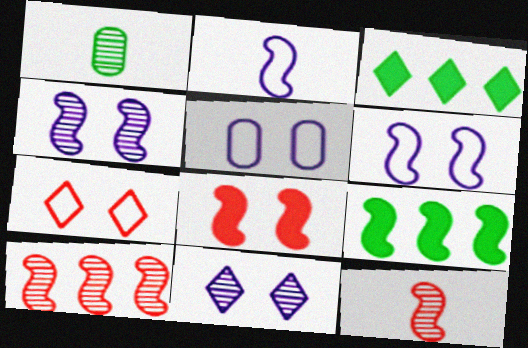[[1, 10, 11], 
[3, 5, 12], 
[6, 9, 12]]